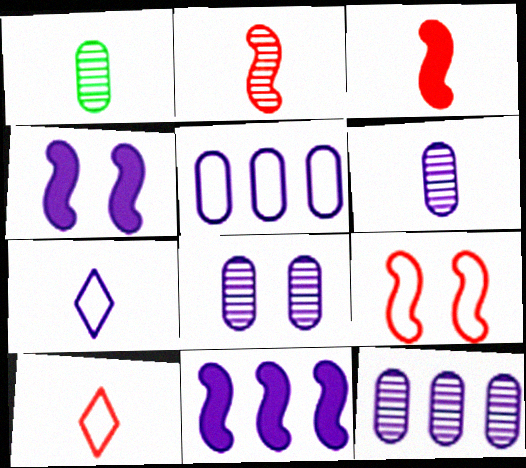[[1, 3, 7], 
[4, 7, 12], 
[6, 8, 12], 
[7, 8, 11]]